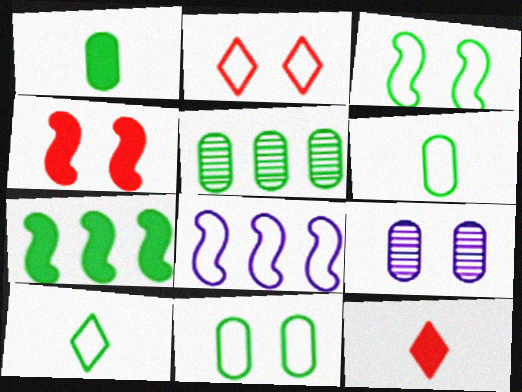[[1, 5, 11], 
[2, 6, 8]]